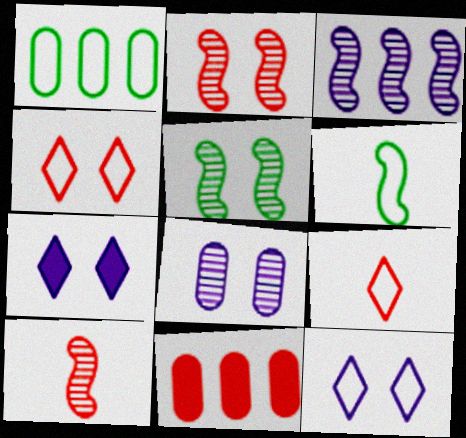[[1, 7, 10], 
[2, 9, 11], 
[3, 5, 10], 
[4, 10, 11]]